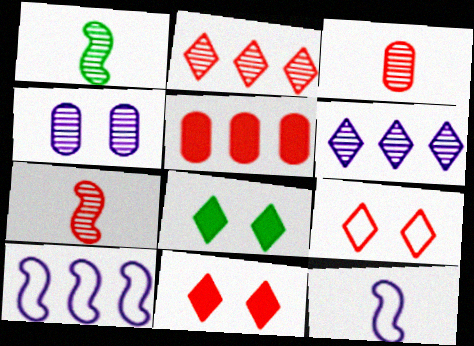[[1, 2, 4], 
[3, 8, 10], 
[5, 7, 9]]